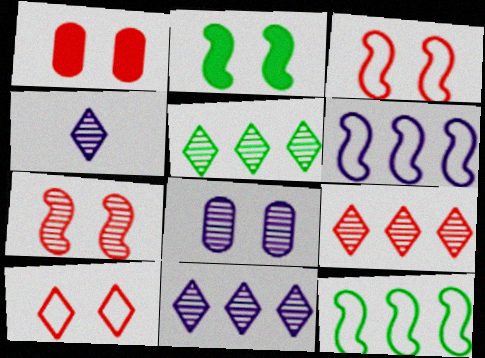[[1, 4, 12], 
[1, 7, 10], 
[2, 8, 10], 
[5, 9, 11]]